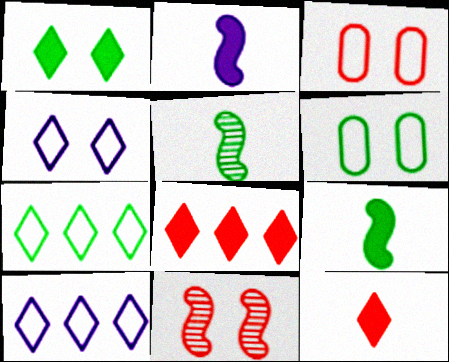[]